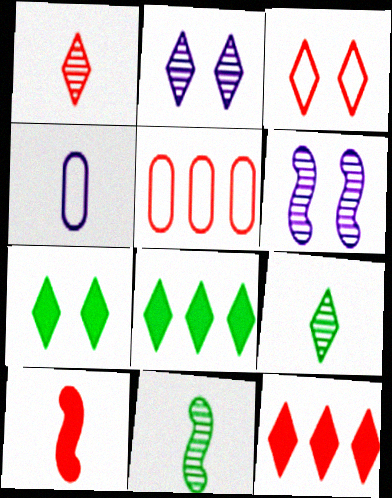[[1, 3, 12], 
[2, 3, 7], 
[4, 9, 10]]